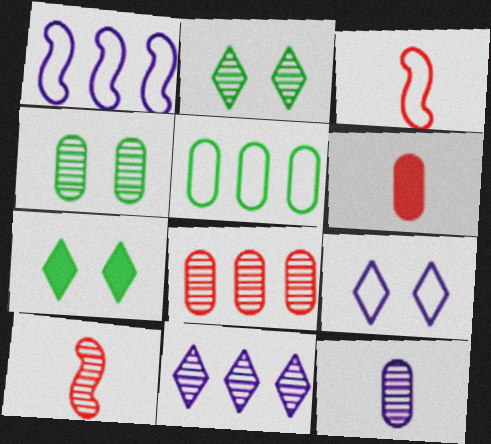[[1, 2, 6], 
[3, 5, 9], 
[4, 8, 12], 
[4, 10, 11]]